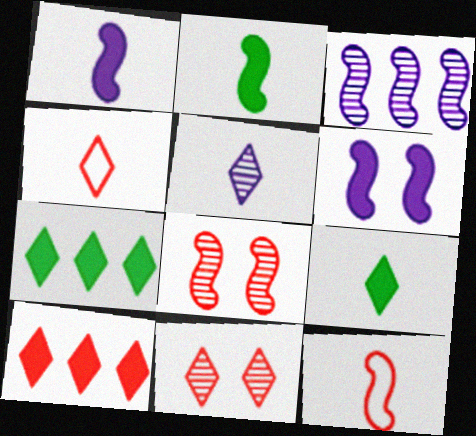[[4, 5, 9], 
[4, 10, 11]]